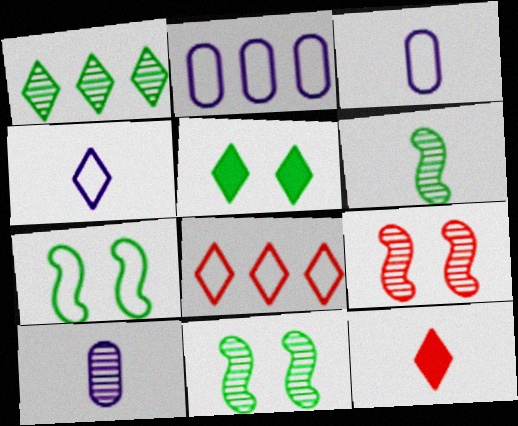[[1, 9, 10], 
[2, 11, 12], 
[3, 6, 12], 
[3, 7, 8]]